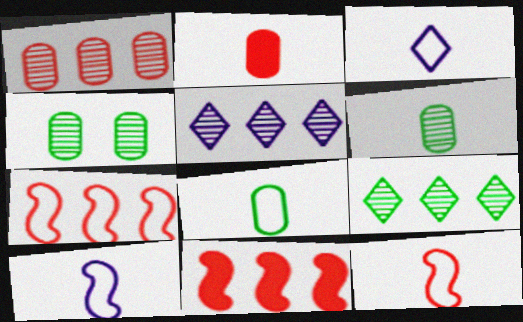[[3, 4, 11], 
[3, 8, 12]]